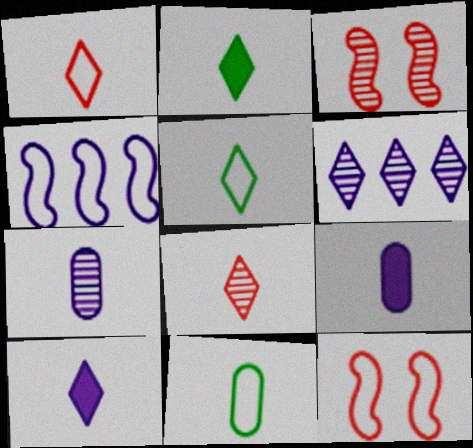[[5, 8, 10]]